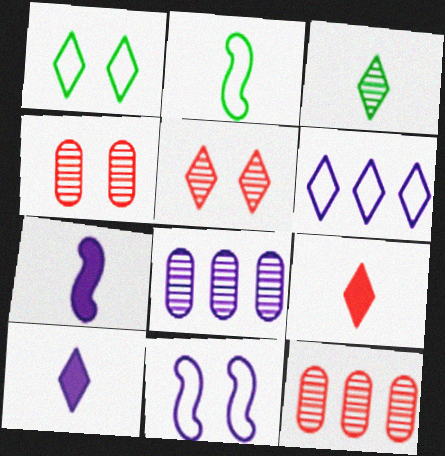[[1, 7, 12], 
[8, 10, 11]]